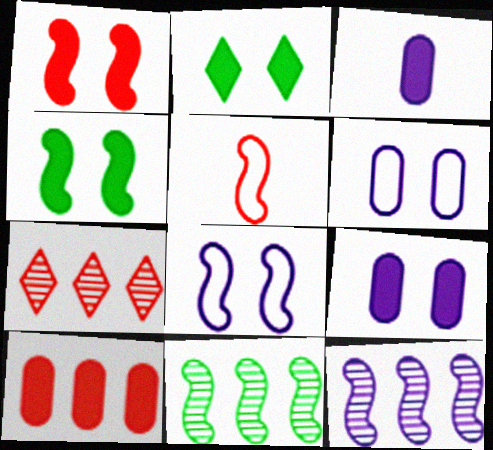[[1, 2, 9], 
[4, 5, 12]]